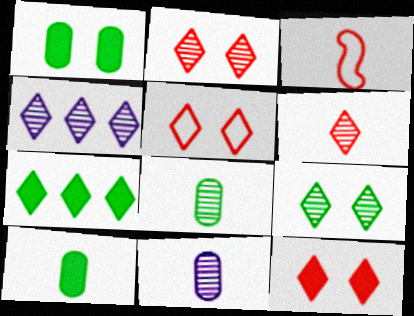[[1, 3, 4], 
[2, 5, 12], 
[4, 6, 9]]